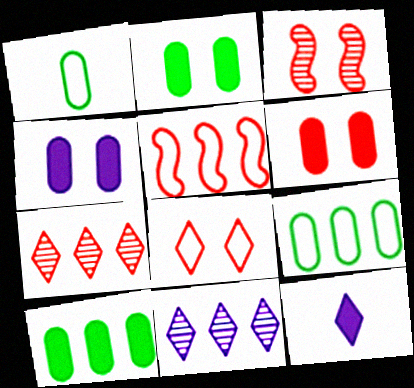[[2, 4, 6], 
[3, 6, 8], 
[3, 9, 12], 
[5, 10, 11]]